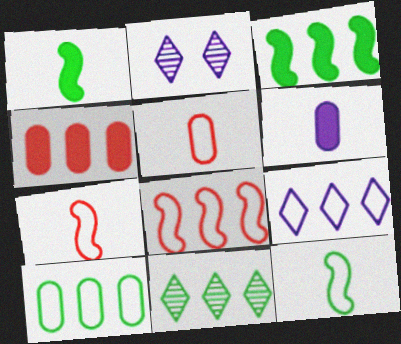[[2, 3, 5], 
[2, 4, 12], 
[3, 10, 11], 
[8, 9, 10]]